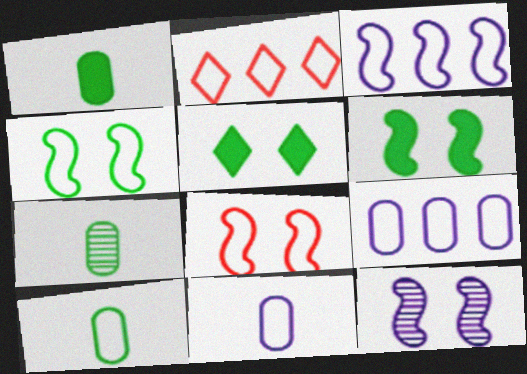[[1, 2, 12], 
[1, 7, 10], 
[2, 4, 11], 
[6, 8, 12]]